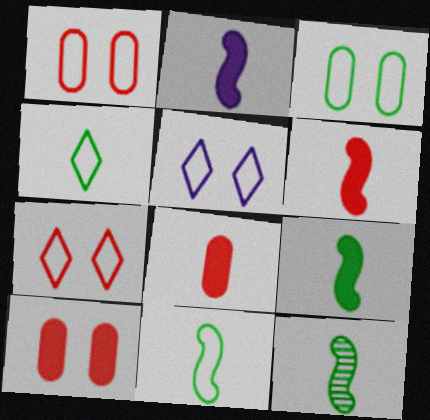[[2, 6, 9], 
[9, 11, 12]]